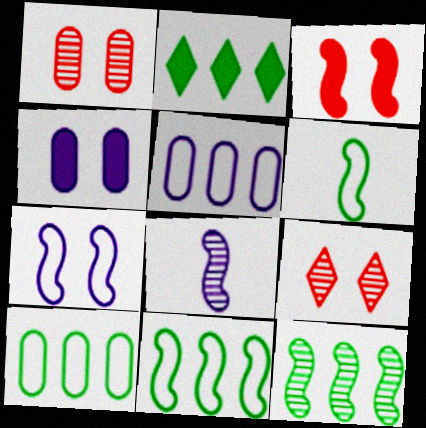[[2, 10, 12], 
[3, 8, 11]]